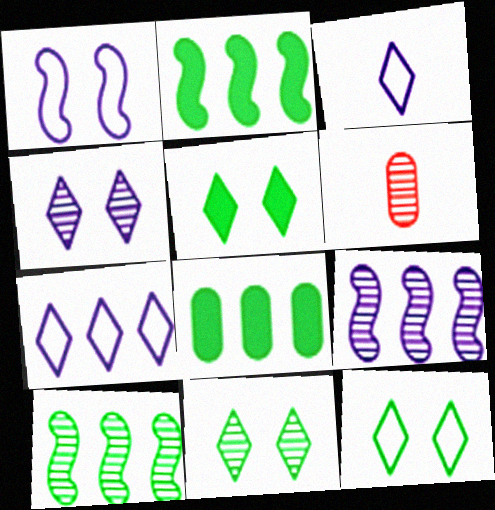[[4, 6, 10], 
[5, 11, 12], 
[6, 9, 11]]